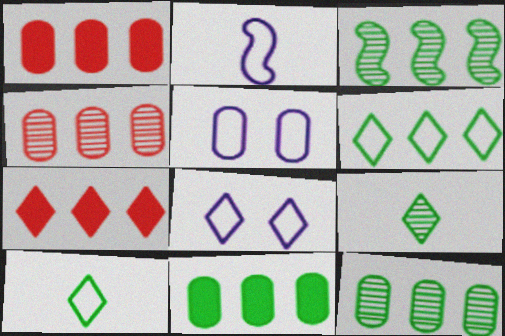[[3, 6, 11], 
[7, 8, 9]]